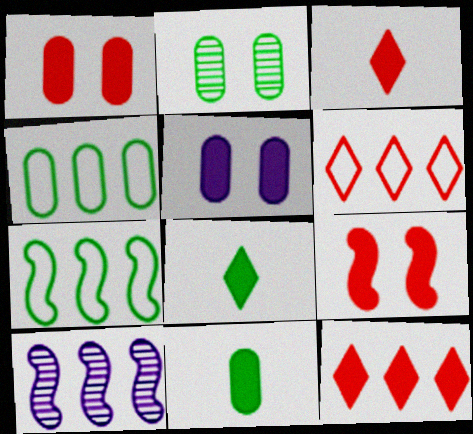[[2, 4, 11], 
[2, 7, 8], 
[4, 10, 12]]